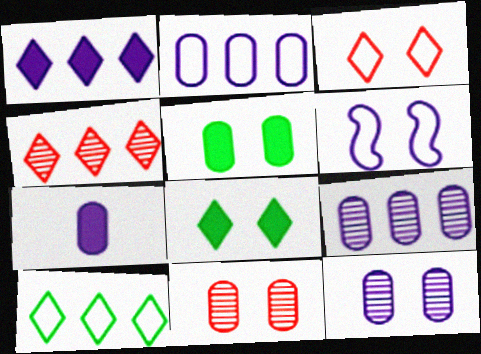[[1, 4, 10], 
[2, 7, 12], 
[6, 8, 11]]